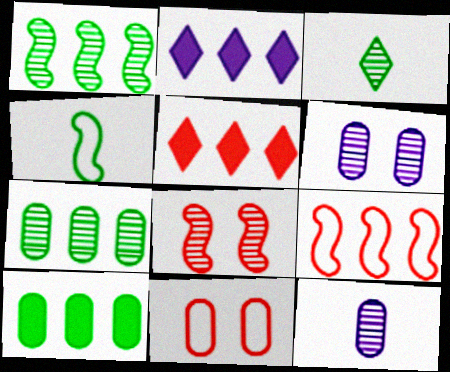[[2, 7, 9], 
[4, 5, 6], 
[10, 11, 12]]